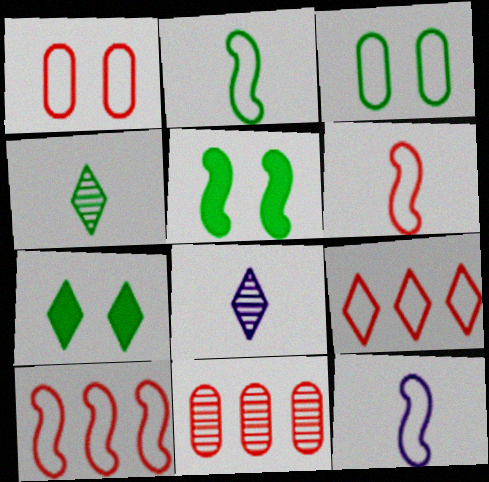[[1, 6, 9], 
[2, 6, 12], 
[3, 9, 12], 
[7, 8, 9], 
[7, 11, 12]]